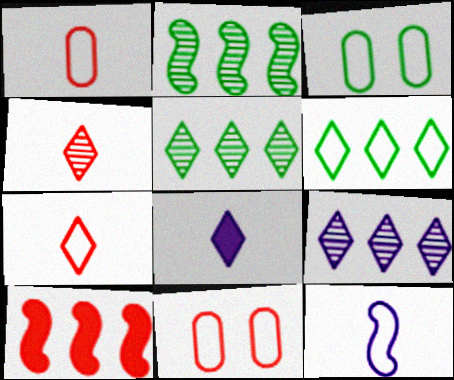[[2, 8, 11], 
[4, 10, 11], 
[6, 11, 12]]